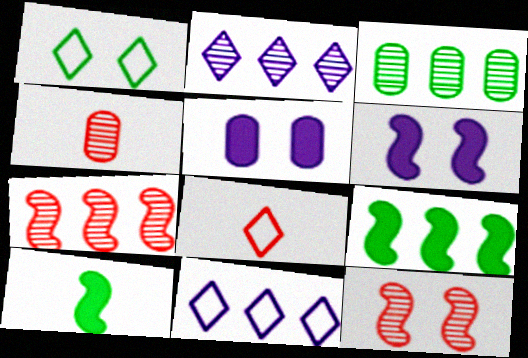[[1, 3, 10], 
[1, 5, 12], 
[1, 8, 11], 
[2, 3, 7], 
[3, 6, 8]]